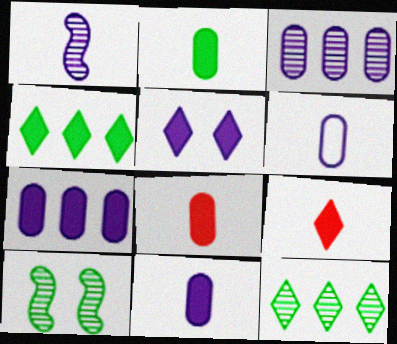[[2, 8, 11], 
[4, 5, 9]]